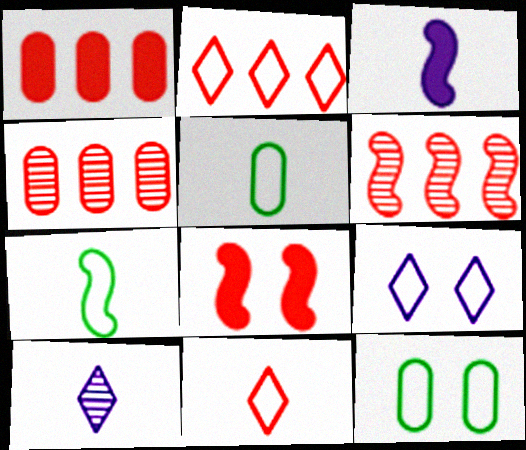[[1, 2, 6], 
[4, 8, 11]]